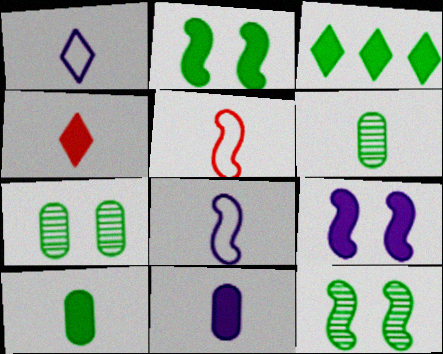[[2, 3, 10], 
[4, 6, 8]]